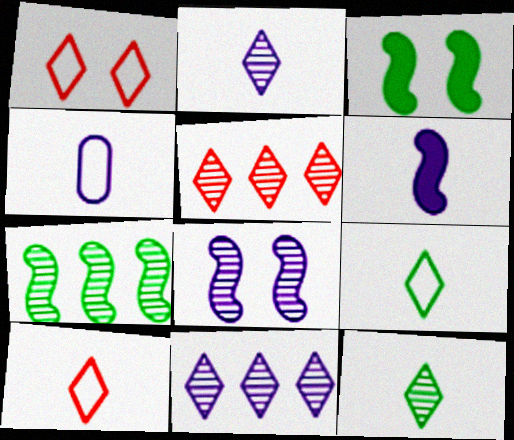[[2, 4, 6], 
[3, 4, 5]]